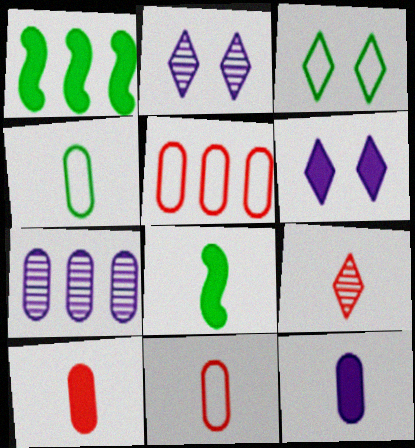[[1, 2, 11], 
[1, 6, 10], 
[2, 5, 8]]